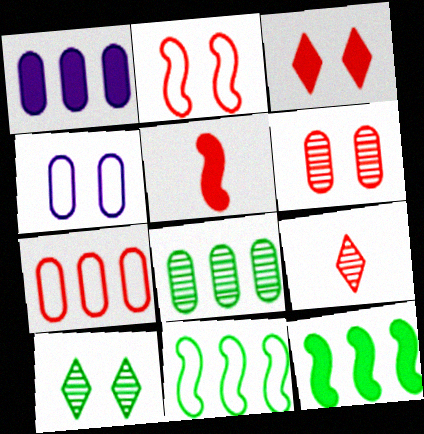[[1, 7, 8], 
[2, 3, 6], 
[4, 9, 12]]